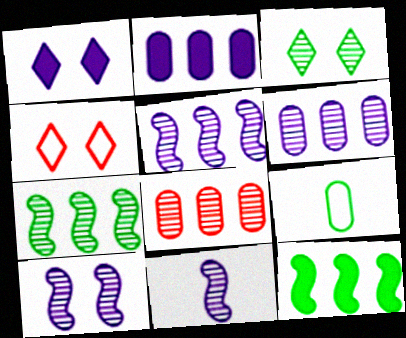[[1, 3, 4], 
[3, 8, 11], 
[3, 9, 12], 
[5, 10, 11]]